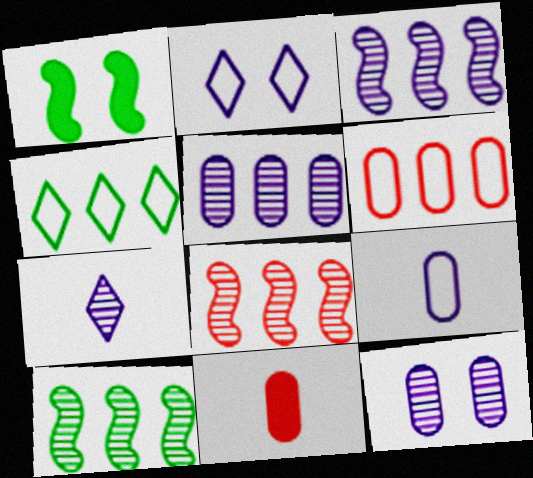[[1, 6, 7], 
[2, 10, 11], 
[3, 7, 12], 
[3, 8, 10]]